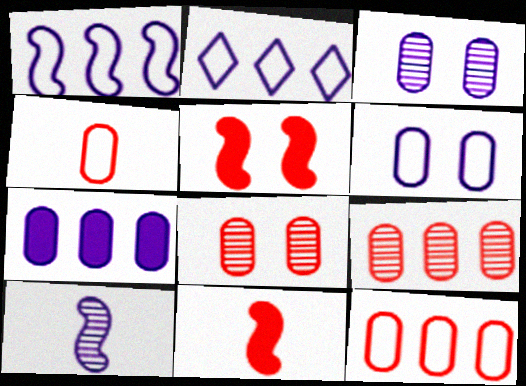[]